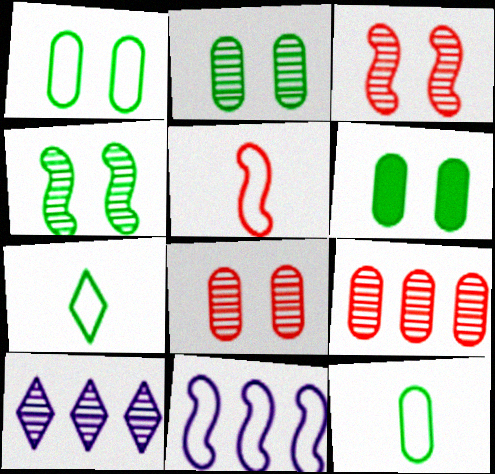[[1, 2, 6], 
[5, 6, 10]]